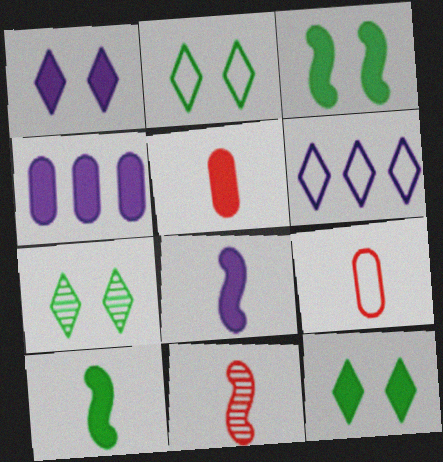[[1, 4, 8], 
[2, 4, 11], 
[2, 7, 12]]